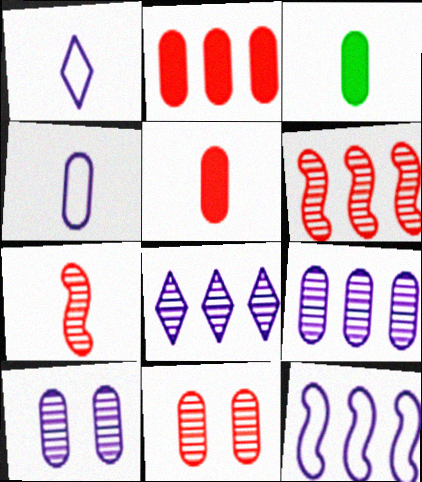[[1, 3, 7]]